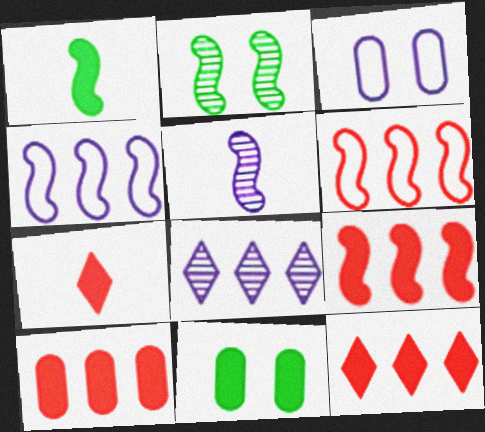[[9, 10, 12]]